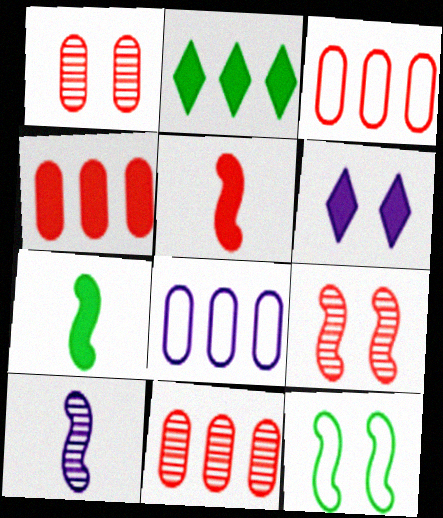[[1, 6, 12], 
[3, 4, 11], 
[4, 6, 7], 
[6, 8, 10]]